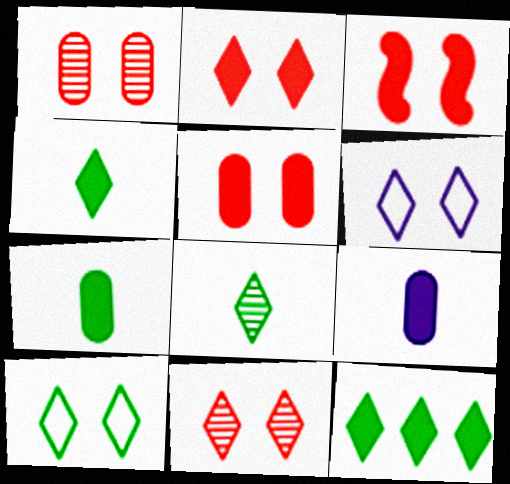[[2, 3, 5], 
[3, 9, 12], 
[8, 10, 12]]